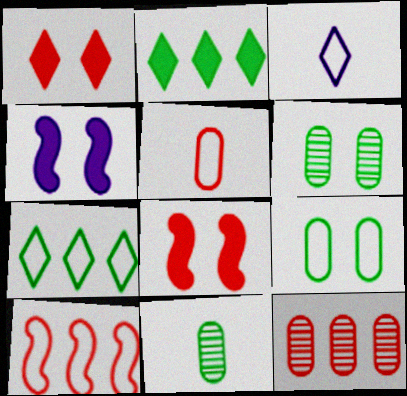[[3, 9, 10]]